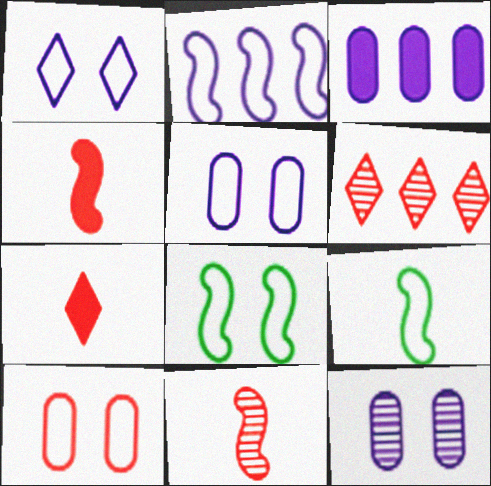[[1, 8, 10], 
[4, 6, 10]]